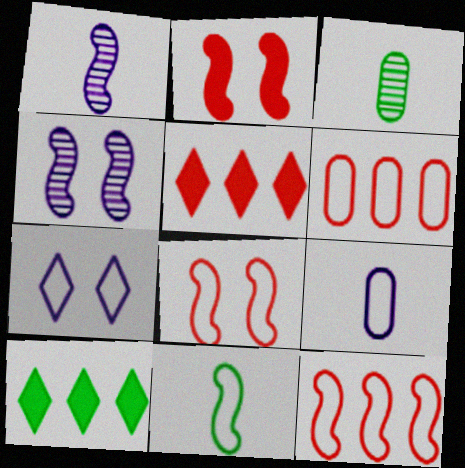[[6, 7, 11]]